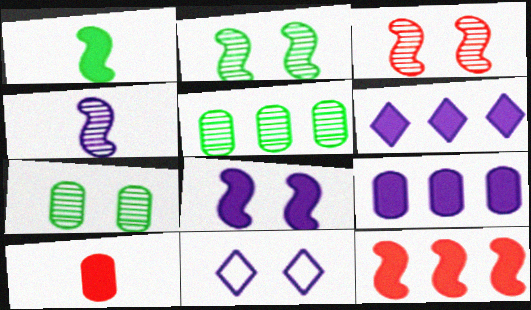[[1, 8, 12], 
[4, 9, 11]]